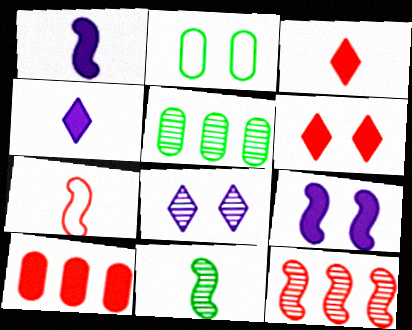[[1, 7, 11], 
[2, 4, 12]]